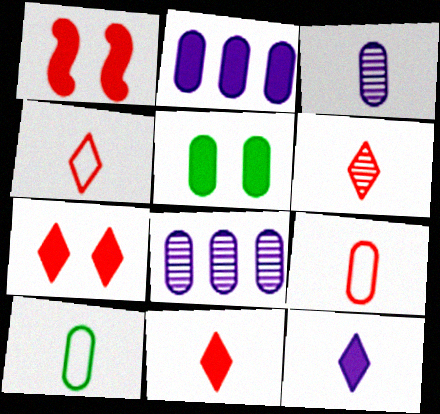[[4, 6, 11], 
[5, 8, 9]]